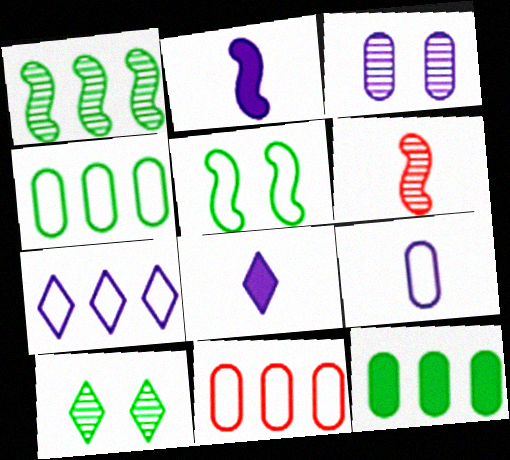[[2, 3, 7], 
[2, 10, 11]]